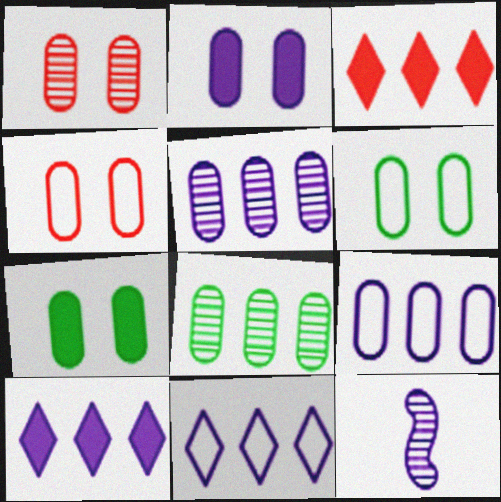[[1, 2, 6], 
[2, 11, 12], 
[3, 6, 12]]